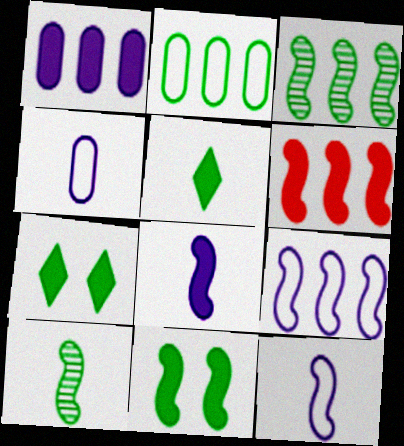[[2, 7, 10], 
[3, 6, 9], 
[6, 8, 11]]